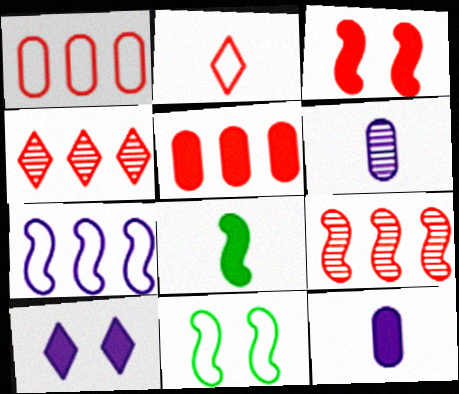[[2, 6, 8], 
[4, 11, 12], 
[5, 8, 10], 
[6, 7, 10]]